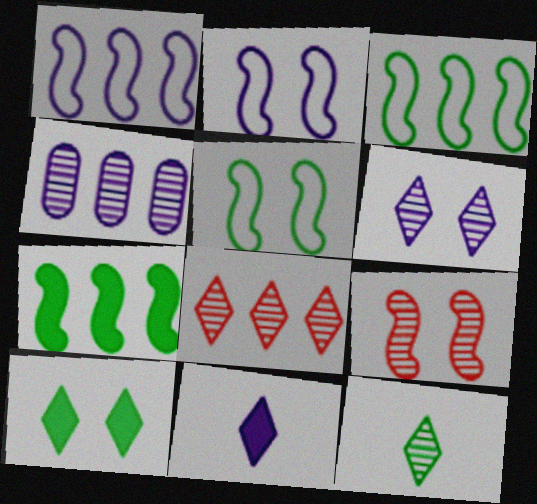[[2, 4, 11], 
[4, 9, 12], 
[6, 8, 12]]